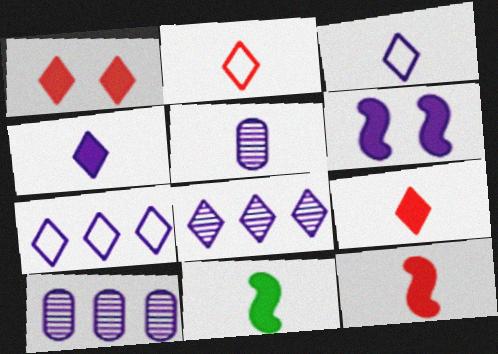[[2, 5, 11], 
[3, 6, 10], 
[5, 6, 7]]